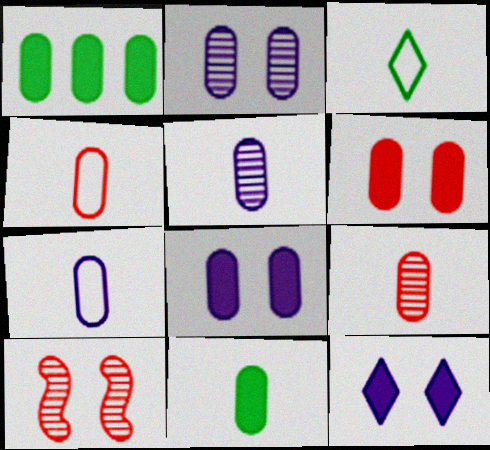[[1, 2, 4], 
[4, 5, 11], 
[7, 9, 11]]